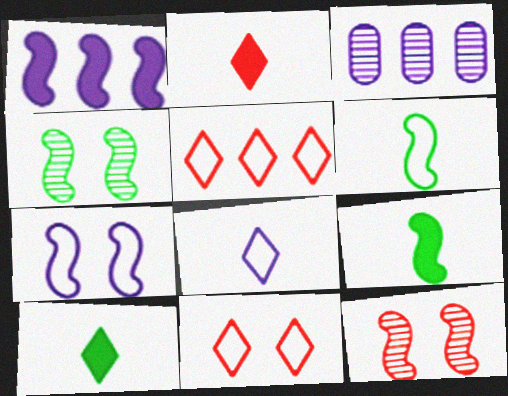[[1, 6, 12], 
[3, 9, 11]]